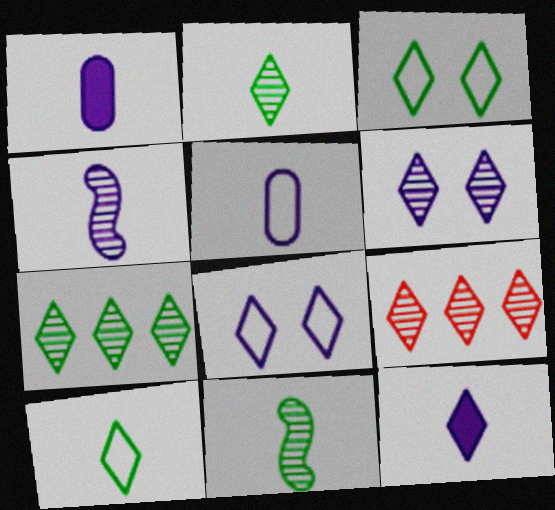[[2, 6, 9], 
[3, 9, 12], 
[4, 5, 12]]